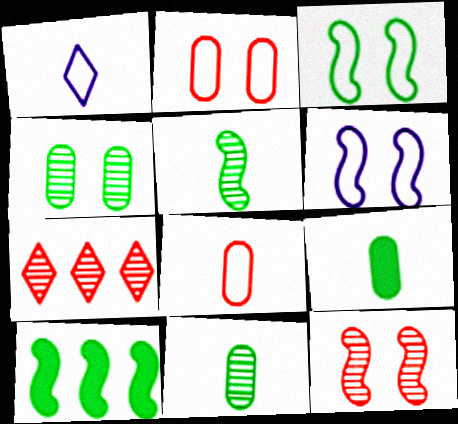[[3, 5, 10], 
[6, 7, 9]]